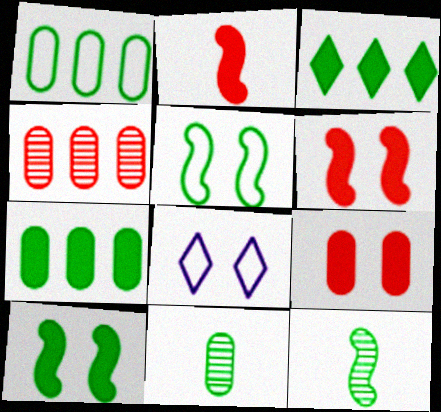[[3, 5, 11]]